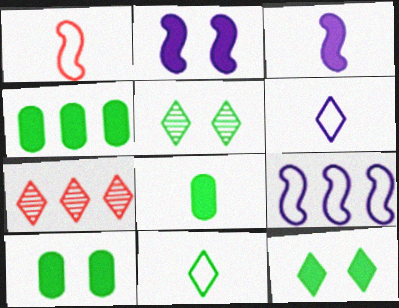[[4, 7, 9], 
[4, 8, 10], 
[6, 7, 12]]